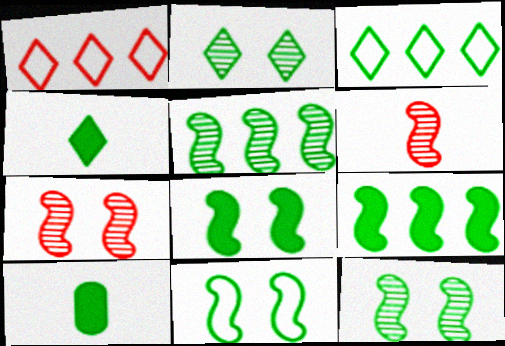[[2, 3, 4], 
[3, 10, 12], 
[8, 11, 12]]